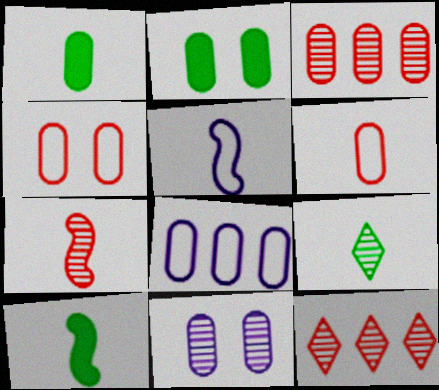[[2, 4, 11], 
[2, 5, 12], 
[5, 7, 10]]